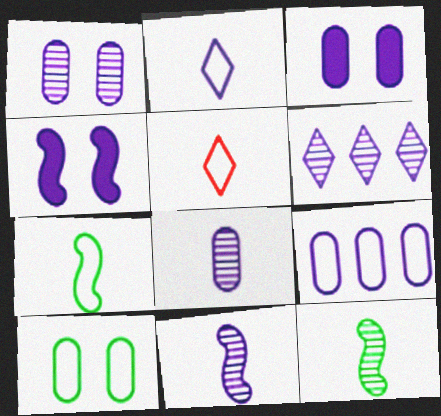[[1, 6, 11], 
[3, 8, 9]]